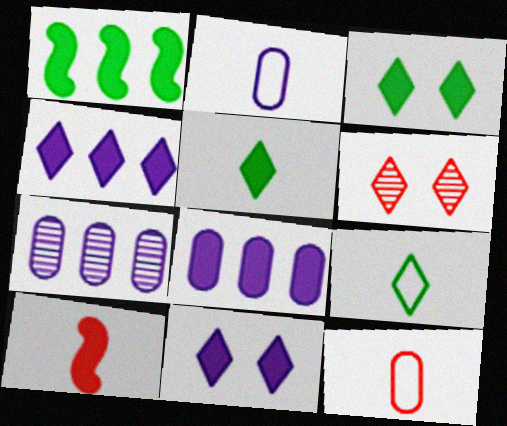[[1, 2, 6], 
[3, 8, 10], 
[4, 6, 9]]